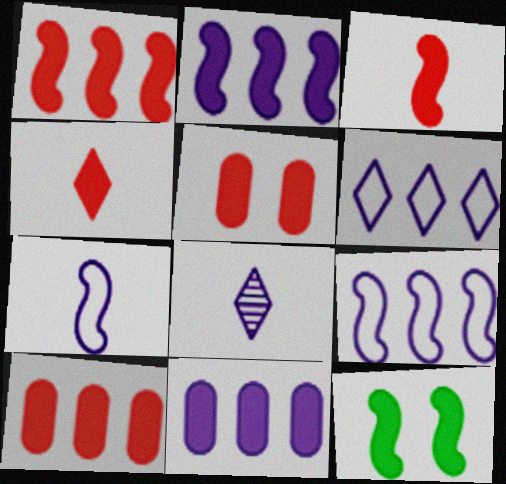[[1, 4, 5], 
[2, 3, 12], 
[4, 11, 12]]